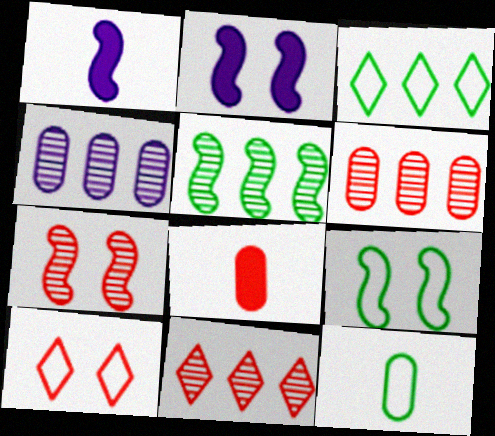[[2, 7, 9], 
[2, 11, 12], 
[3, 9, 12], 
[4, 5, 11]]